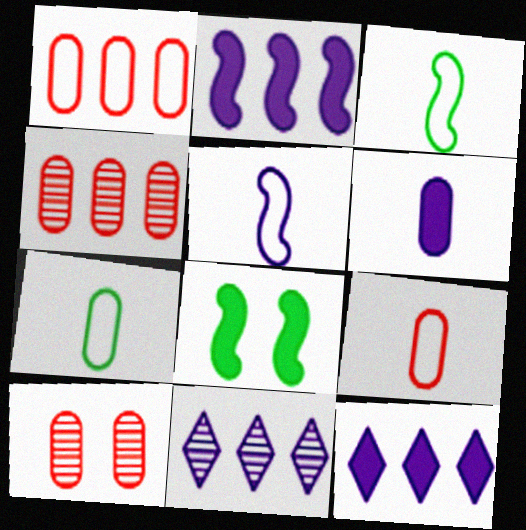[[3, 10, 12], 
[8, 9, 11]]